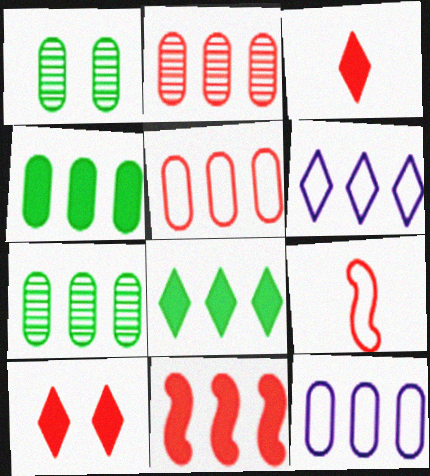[[2, 4, 12], 
[2, 9, 10], 
[6, 7, 11]]